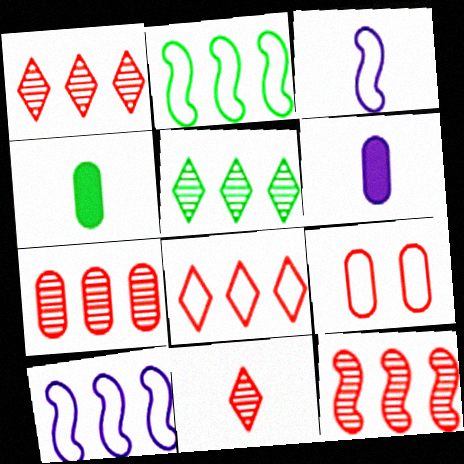[[1, 7, 12], 
[3, 4, 11]]